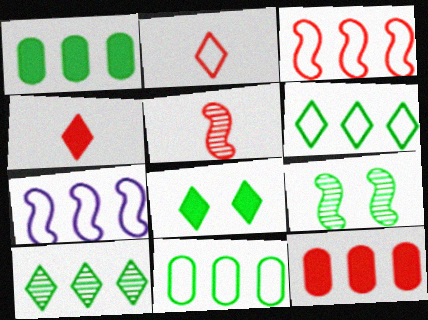[[7, 10, 12]]